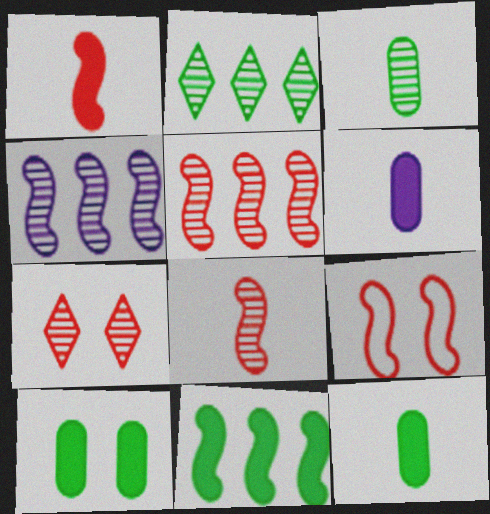[[1, 5, 9], 
[2, 6, 9], 
[3, 4, 7]]